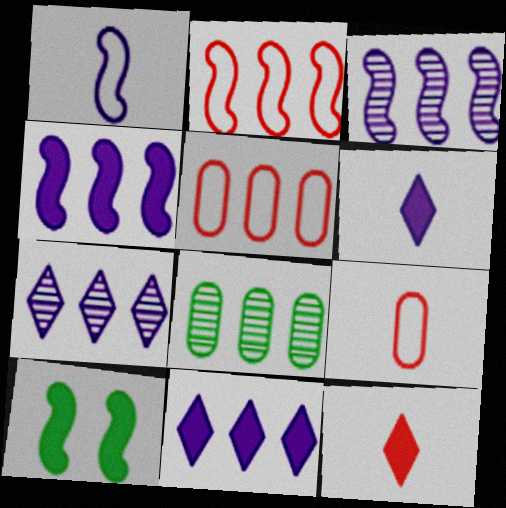[[2, 8, 11], 
[7, 9, 10]]